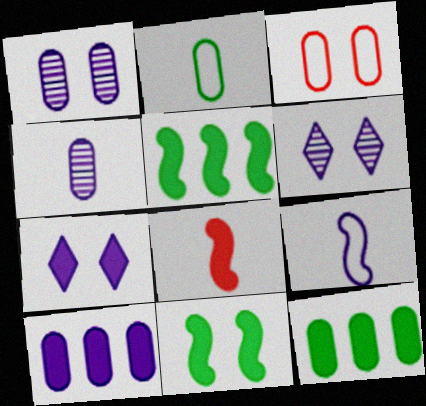[[3, 4, 12], 
[3, 6, 11], 
[6, 9, 10], 
[7, 8, 12]]